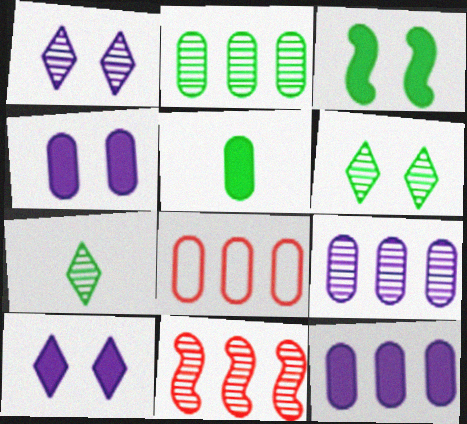[[2, 8, 12]]